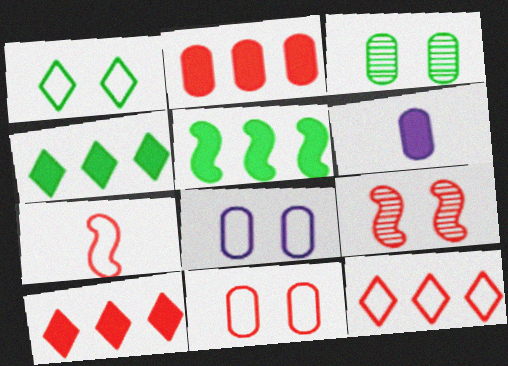[[7, 11, 12]]